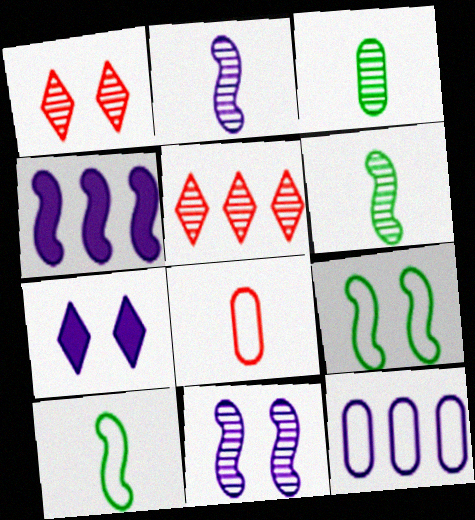[[2, 7, 12], 
[3, 5, 11]]